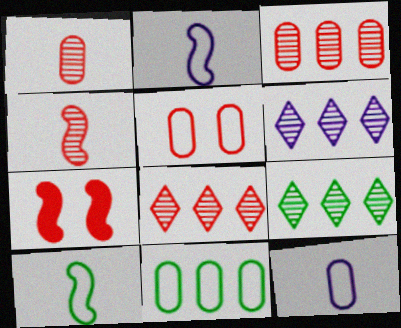[[5, 11, 12], 
[6, 8, 9], 
[7, 9, 12]]